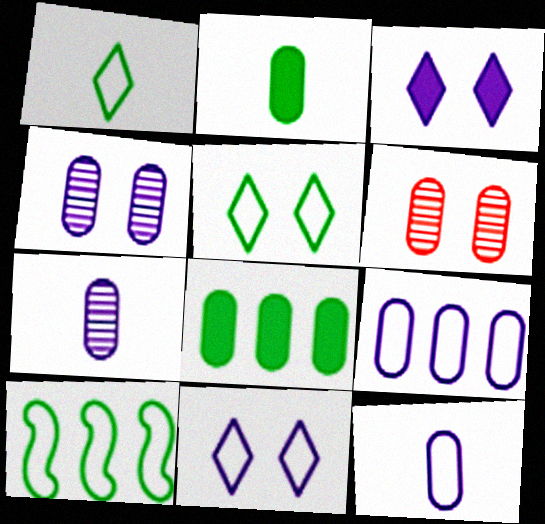[[2, 6, 9], 
[6, 8, 12]]